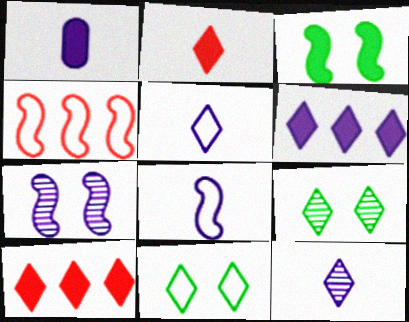[[1, 3, 10], 
[1, 4, 9], 
[1, 8, 12], 
[5, 9, 10], 
[10, 11, 12]]